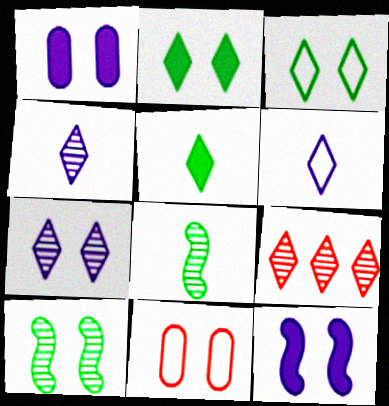[[2, 6, 9]]